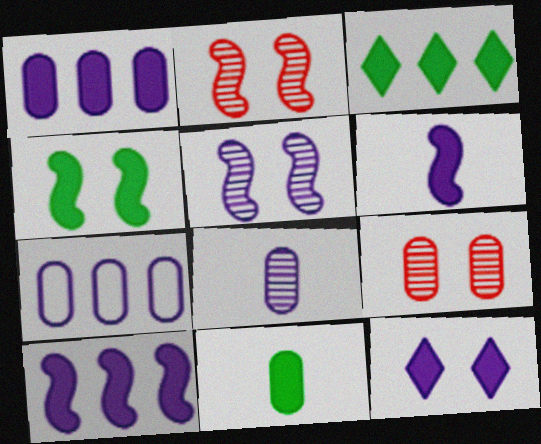[[1, 6, 12], 
[3, 4, 11], 
[7, 9, 11]]